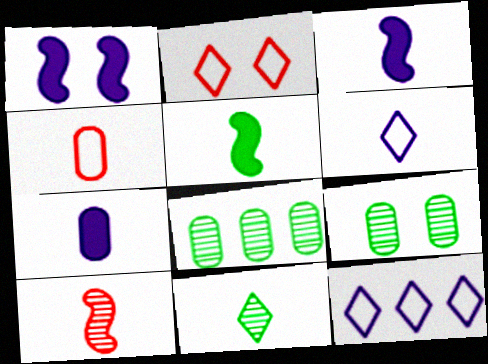[[1, 2, 9], 
[2, 3, 8], 
[3, 4, 11]]